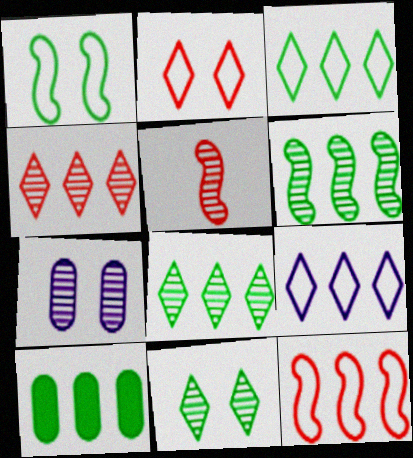[[3, 6, 10], 
[5, 7, 8]]